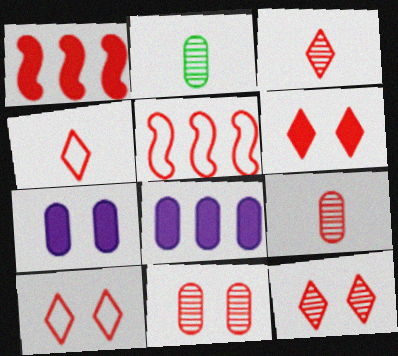[[1, 4, 11], 
[1, 9, 10], 
[5, 6, 9], 
[6, 10, 12]]